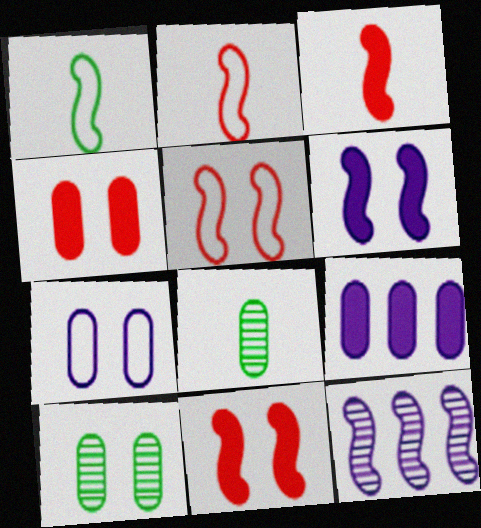[[1, 11, 12], 
[4, 7, 10]]